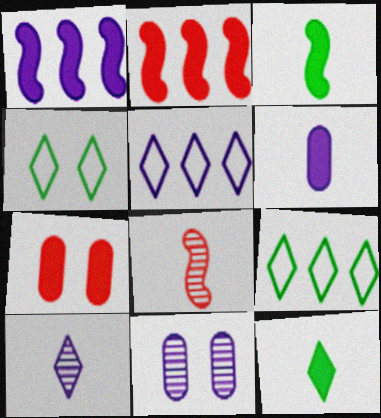[[1, 7, 12]]